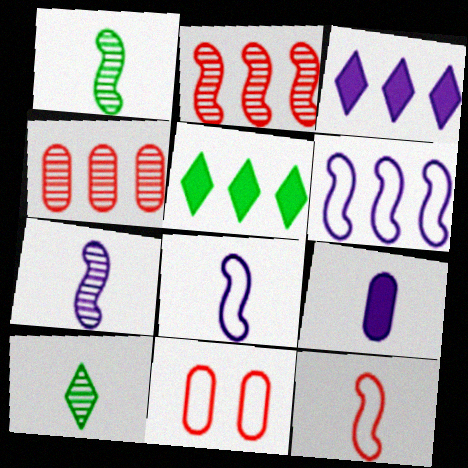[[1, 3, 11], 
[4, 5, 6], 
[5, 7, 11], 
[9, 10, 12]]